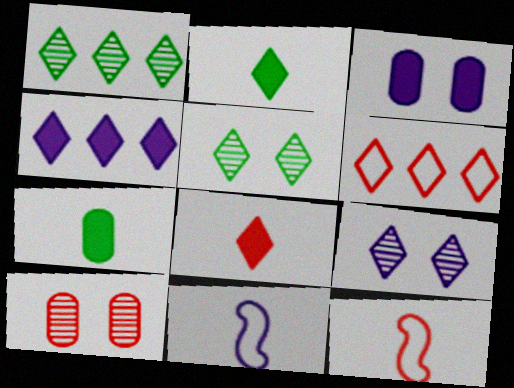[[1, 3, 12], 
[1, 4, 6], 
[2, 6, 9]]